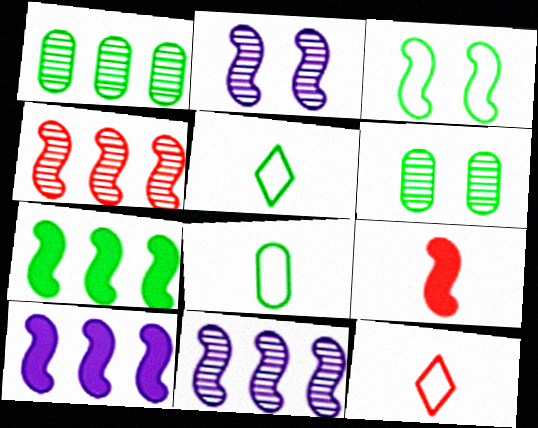[[3, 9, 11], 
[5, 6, 7], 
[6, 10, 12]]